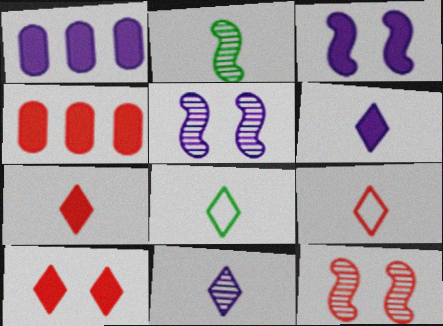[[1, 3, 6], 
[1, 8, 12], 
[4, 5, 8], 
[4, 9, 12], 
[7, 8, 11]]